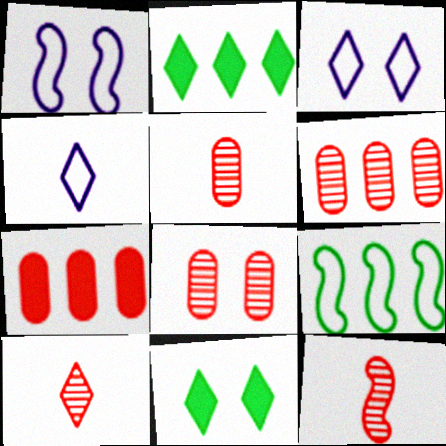[[1, 2, 5], 
[1, 8, 11], 
[2, 3, 10], 
[5, 6, 8], 
[5, 10, 12]]